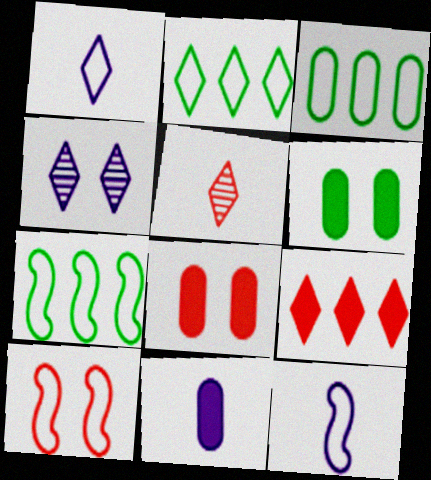[[1, 3, 10], 
[2, 3, 7], 
[4, 6, 10], 
[7, 10, 12]]